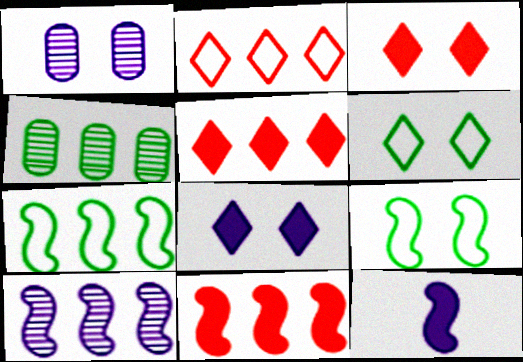[[1, 3, 9], 
[7, 10, 11]]